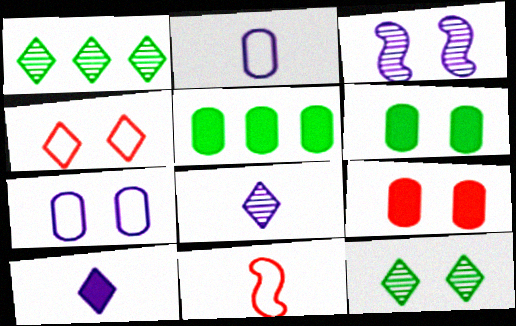[[1, 4, 10], 
[3, 4, 6]]